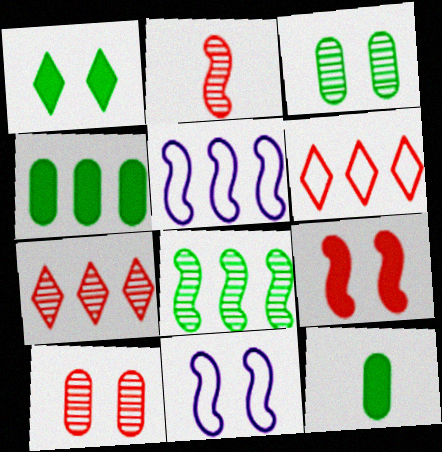[[1, 10, 11], 
[2, 7, 10], 
[4, 5, 7], 
[7, 11, 12]]